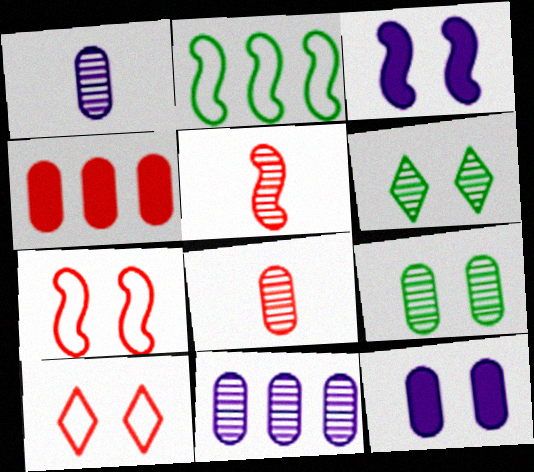[[2, 3, 5], 
[3, 9, 10], 
[4, 5, 10], 
[5, 6, 11], 
[6, 7, 12], 
[8, 9, 11]]